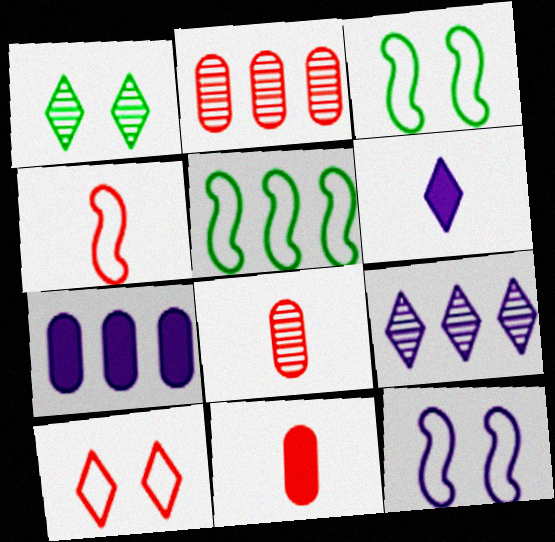[[1, 4, 7], 
[2, 3, 6], 
[3, 9, 11], 
[4, 5, 12]]